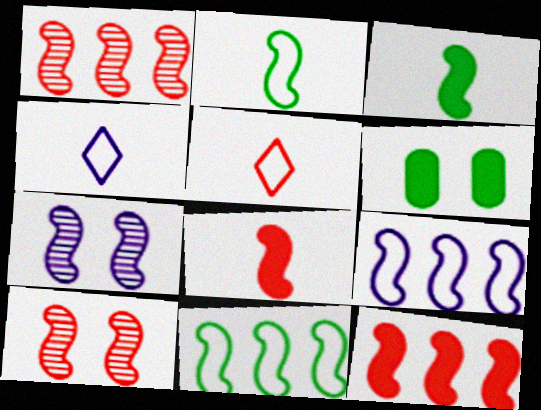[[1, 4, 6], 
[2, 7, 12], 
[3, 9, 10], 
[7, 8, 11]]